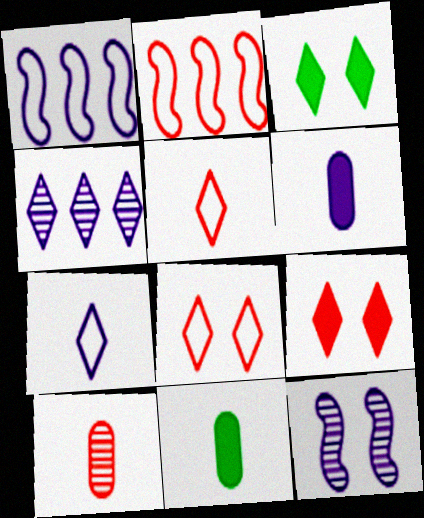[[1, 3, 10], 
[2, 9, 10], 
[3, 4, 5]]